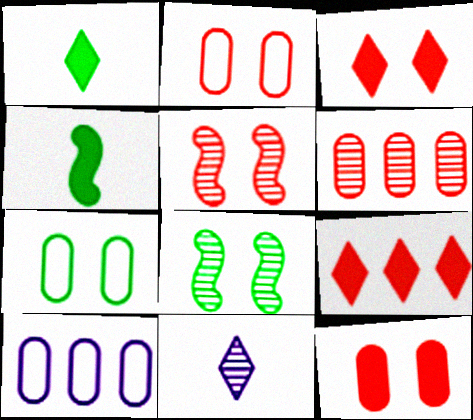[[1, 5, 10], 
[2, 3, 5], 
[6, 8, 11]]